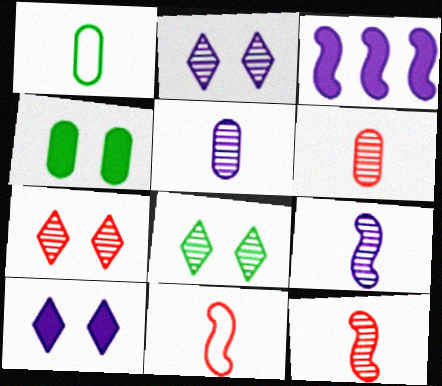[[1, 3, 7], 
[2, 7, 8]]